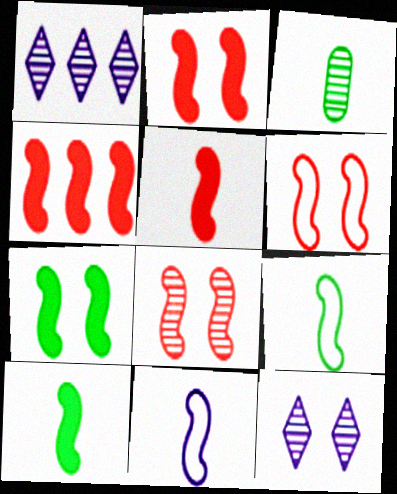[[1, 3, 8], 
[2, 4, 5], 
[2, 6, 8]]